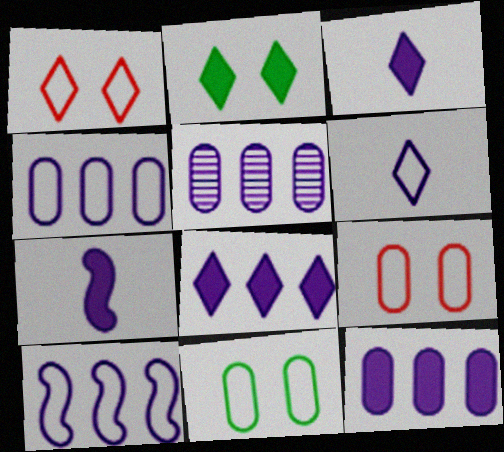[[4, 5, 12], 
[5, 8, 10]]